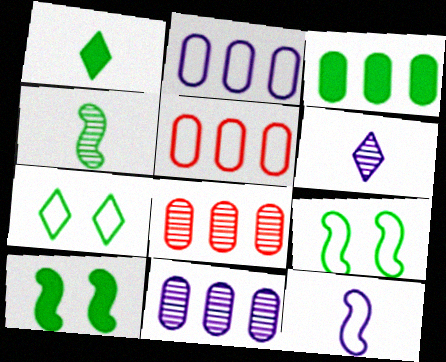[[1, 3, 10], 
[2, 3, 8], 
[3, 4, 7], 
[3, 5, 11], 
[5, 6, 10], 
[5, 7, 12]]